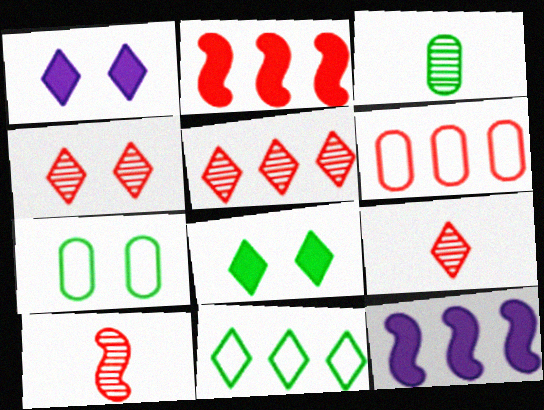[[1, 9, 11], 
[2, 5, 6], 
[4, 5, 9], 
[7, 9, 12]]